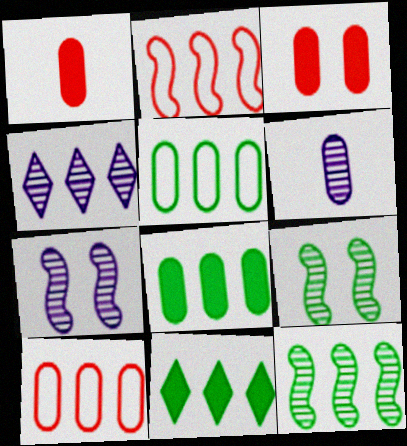[[2, 4, 8], 
[3, 5, 6], 
[4, 6, 7], 
[5, 11, 12]]